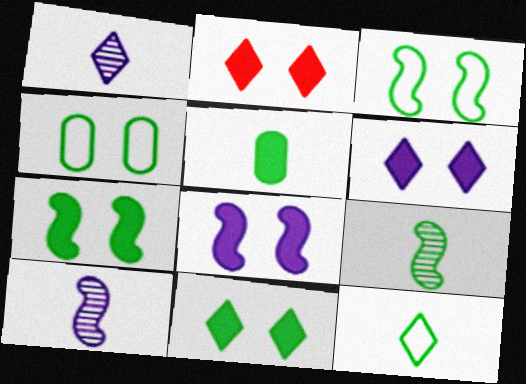[[2, 6, 11], 
[5, 9, 12]]